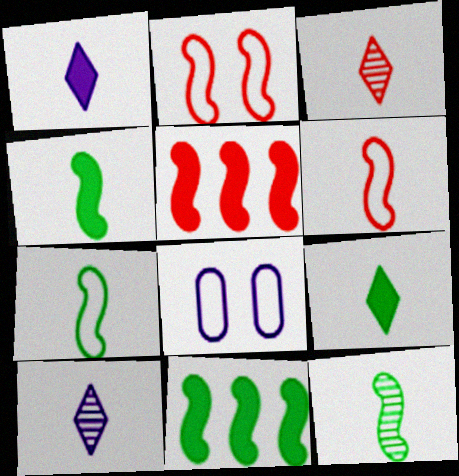[[3, 8, 11], 
[4, 7, 12]]